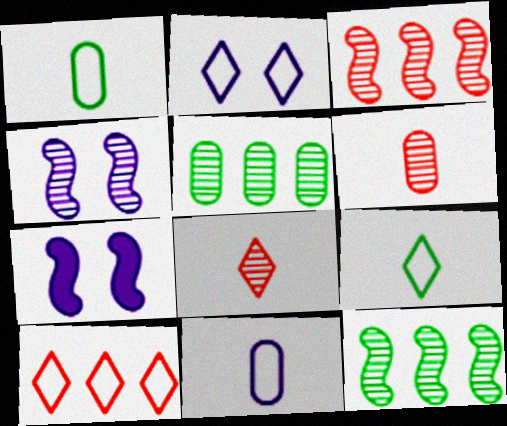[[2, 9, 10], 
[4, 5, 8]]